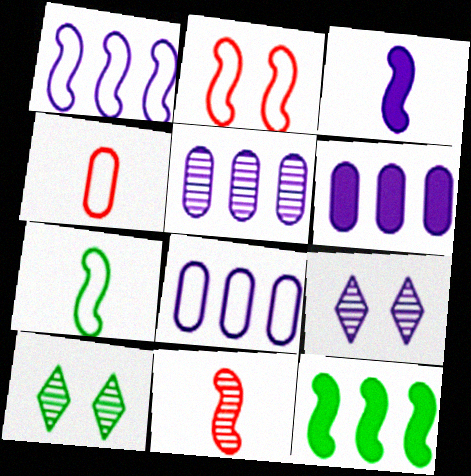[[1, 2, 7], 
[3, 7, 11], 
[3, 8, 9], 
[4, 9, 12], 
[5, 6, 8], 
[5, 10, 11]]